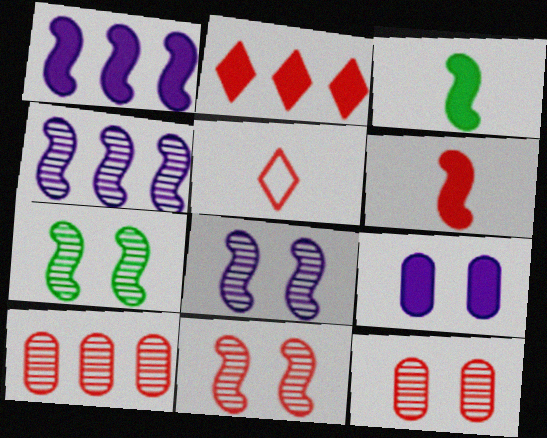[[2, 3, 9], 
[7, 8, 11]]